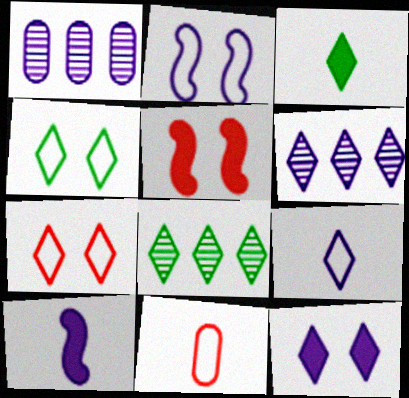[[3, 4, 8], 
[3, 6, 7], 
[6, 9, 12]]